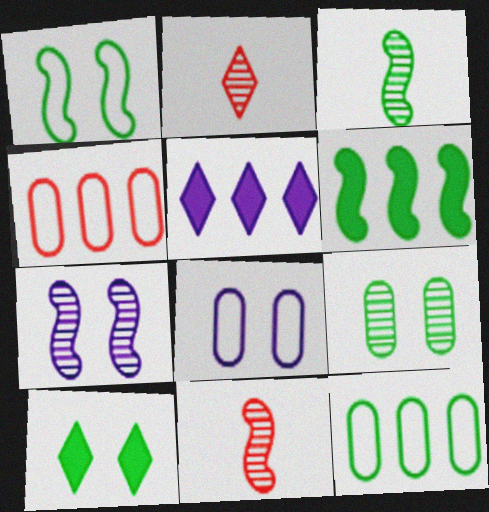[[1, 3, 6], 
[1, 9, 10], 
[2, 6, 8], 
[3, 10, 12]]